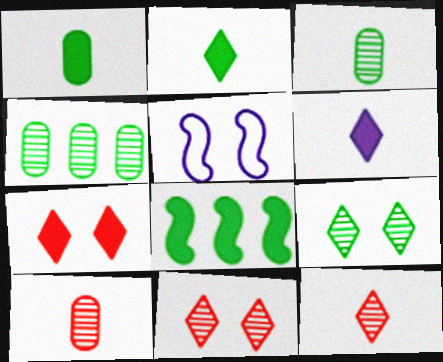[]